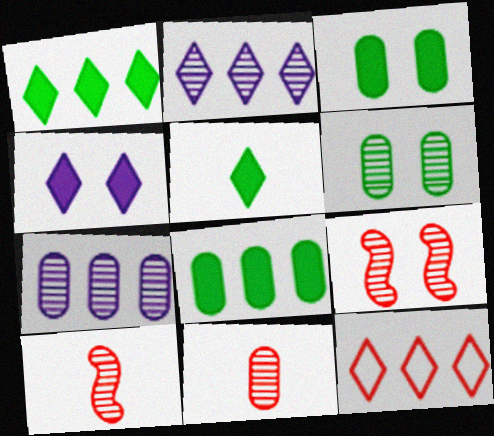[[1, 2, 12], 
[2, 6, 10], 
[6, 7, 11]]